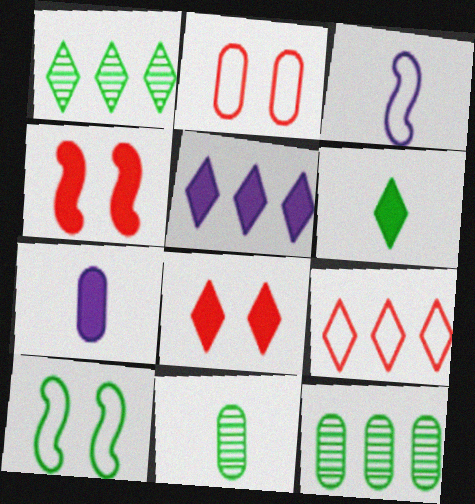[[1, 5, 9], 
[2, 7, 12], 
[3, 8, 12], 
[5, 6, 8], 
[6, 10, 12]]